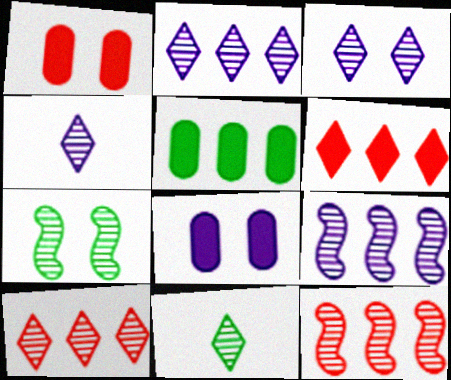[[2, 3, 4], 
[3, 10, 11]]